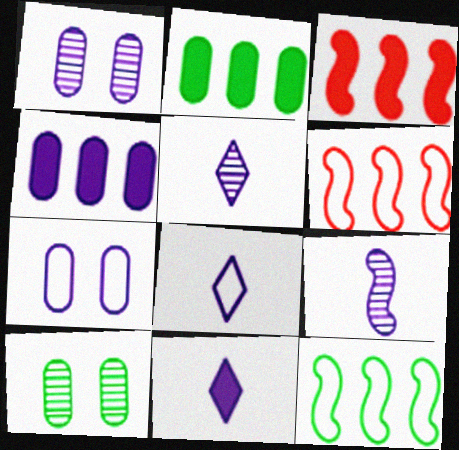[[3, 8, 10], 
[5, 8, 11], 
[6, 10, 11]]